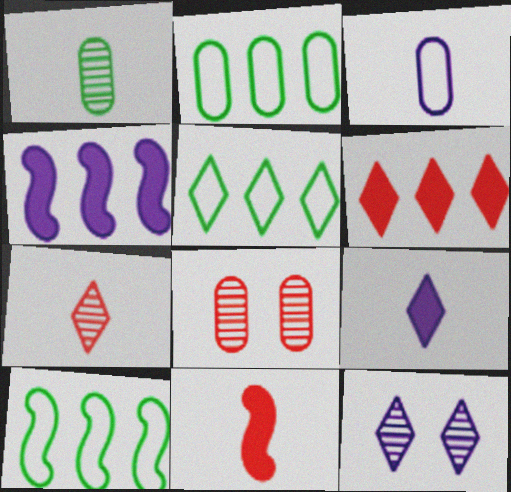[[2, 5, 10], 
[2, 11, 12], 
[3, 4, 12], 
[8, 9, 10]]